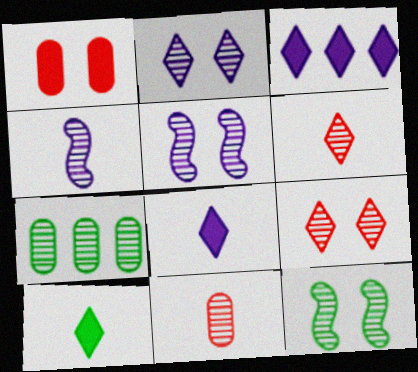[[4, 7, 9], 
[5, 6, 7]]